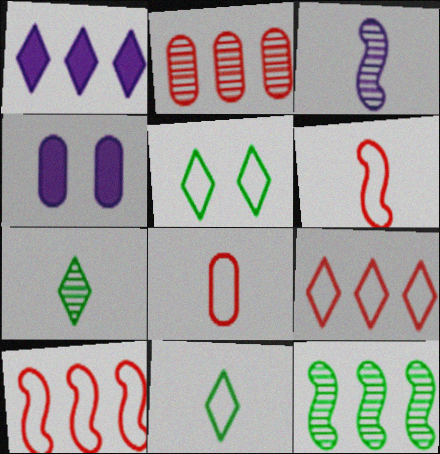[[4, 7, 10]]